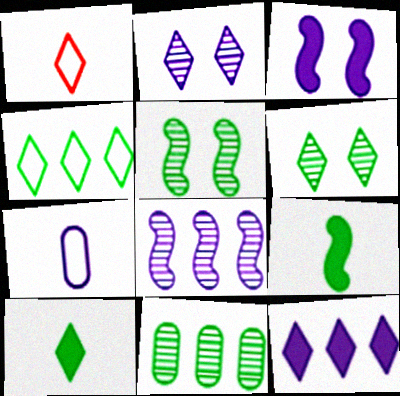[[1, 3, 11], 
[1, 6, 12], 
[4, 6, 10]]